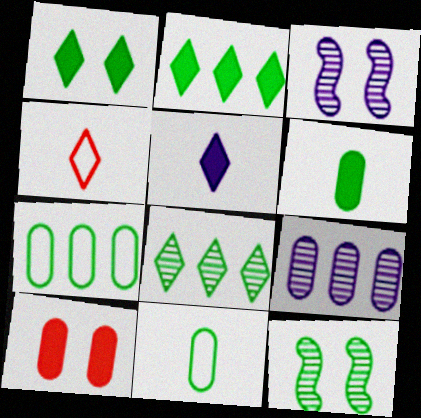[[2, 11, 12], 
[9, 10, 11]]